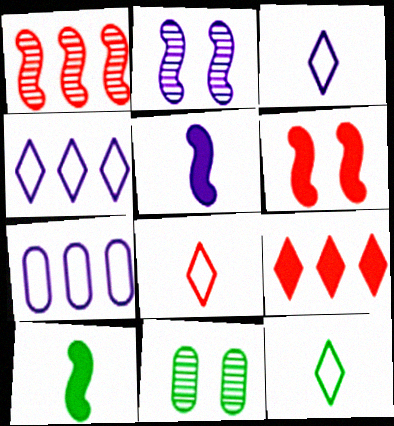[[3, 8, 12]]